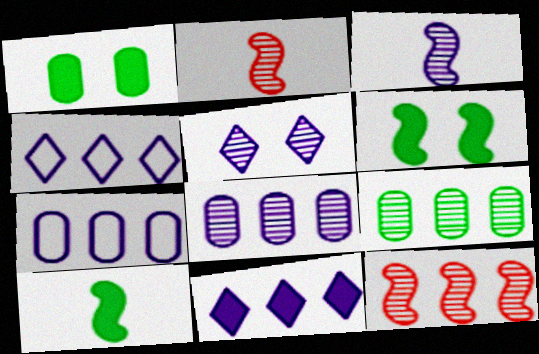[[1, 2, 4], 
[2, 5, 9], 
[3, 5, 8]]